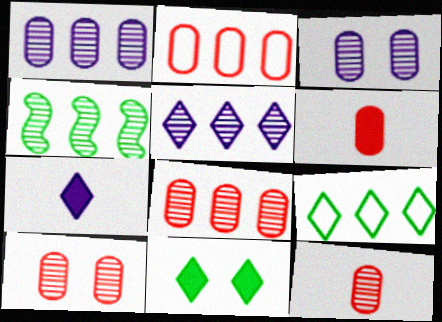[[2, 6, 10], 
[4, 5, 8], 
[8, 10, 12]]